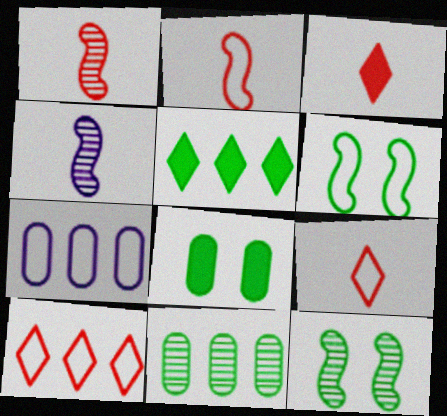[[3, 7, 12], 
[4, 8, 10], 
[6, 7, 9]]